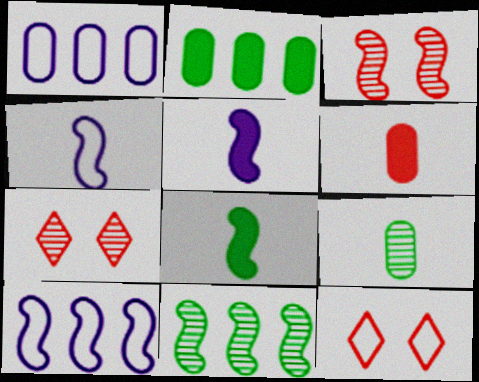[[1, 7, 8], 
[2, 4, 7], 
[3, 8, 10]]